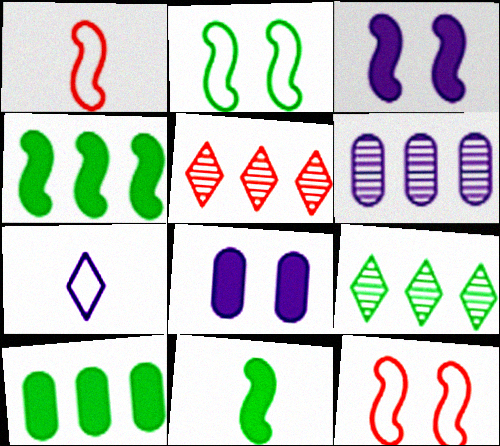[[1, 8, 9], 
[3, 6, 7]]